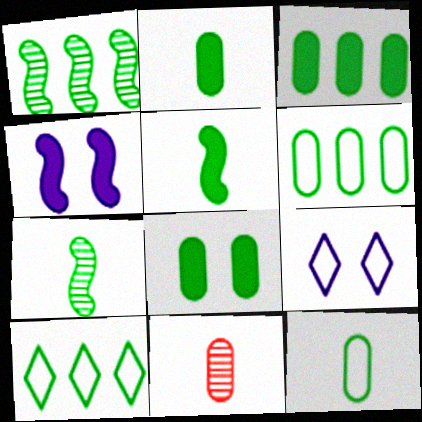[[1, 3, 10], 
[2, 3, 8], 
[4, 10, 11], 
[7, 8, 10]]